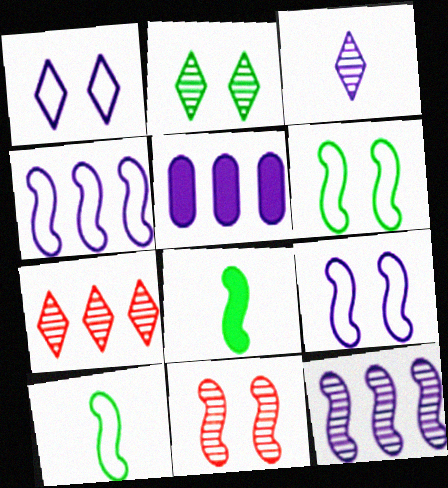[[2, 3, 7], 
[3, 5, 9], 
[4, 8, 11]]